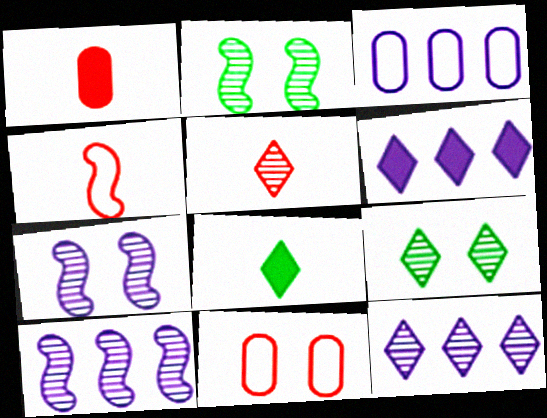[[1, 4, 5], 
[3, 6, 10], 
[5, 9, 12], 
[8, 10, 11]]